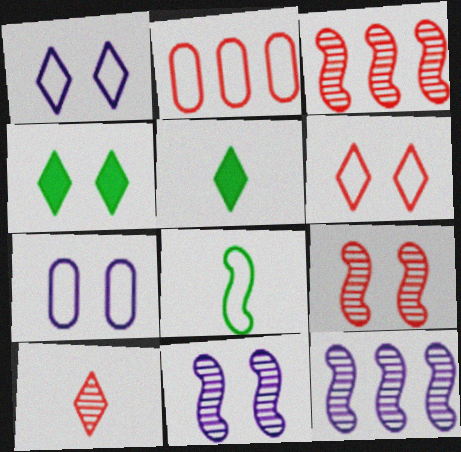[[1, 2, 8], 
[2, 5, 11], 
[3, 5, 7], 
[4, 7, 9]]